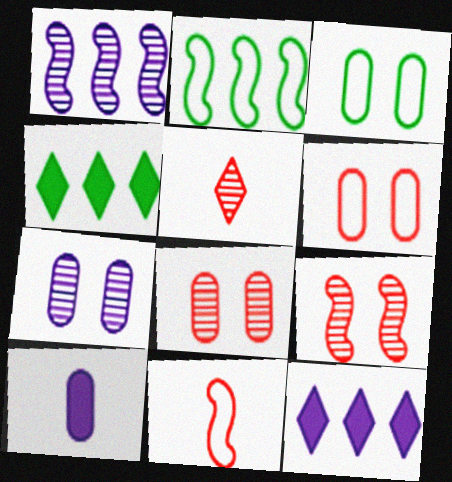[[4, 7, 11]]